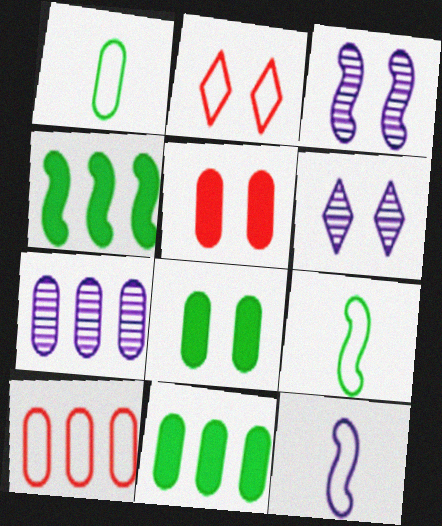[[1, 5, 7], 
[2, 3, 8], 
[7, 10, 11]]